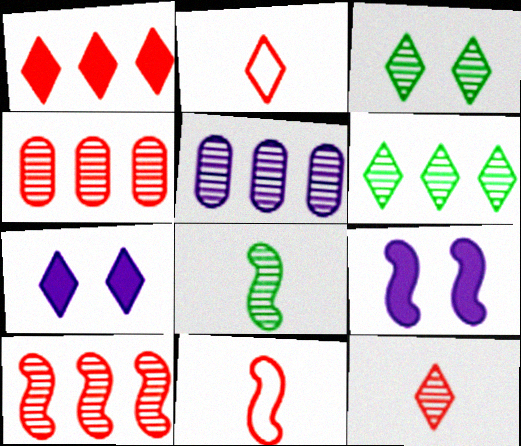[[2, 6, 7], 
[5, 6, 10]]